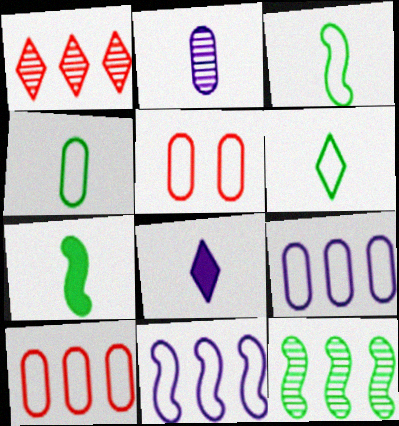[[3, 4, 6], 
[4, 5, 9], 
[5, 6, 11], 
[5, 8, 12]]